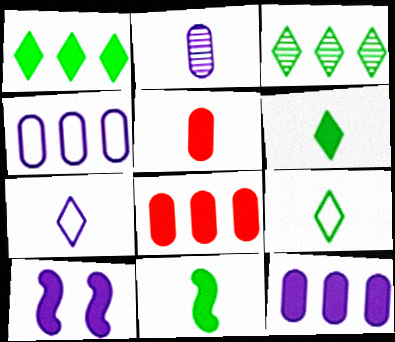[[1, 5, 10], 
[6, 8, 10]]